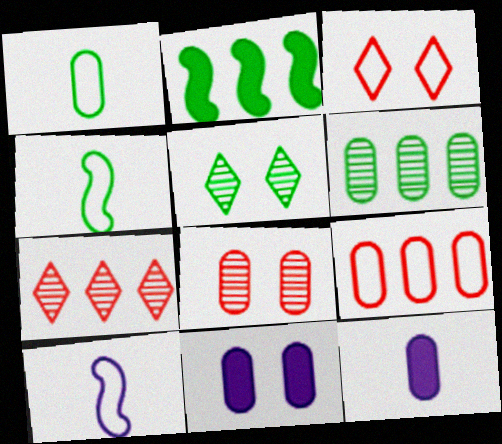[[1, 2, 5], 
[4, 7, 11]]